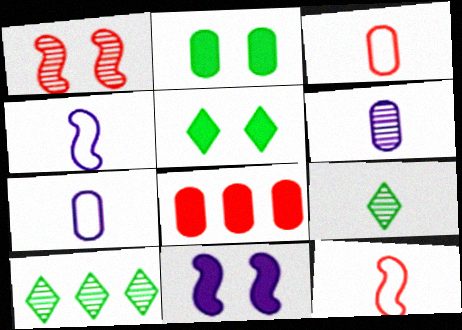[[1, 6, 10], 
[3, 10, 11]]